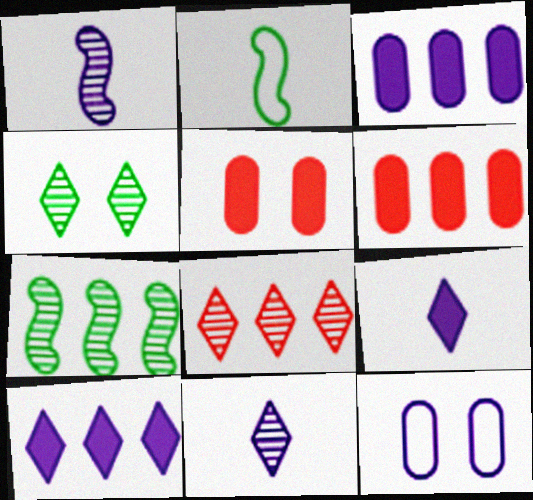[[1, 10, 12], 
[4, 8, 11]]